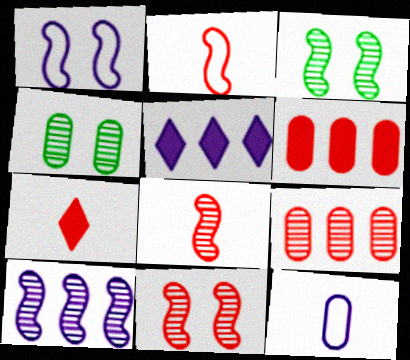[[2, 4, 5], 
[3, 8, 10], 
[4, 6, 12]]